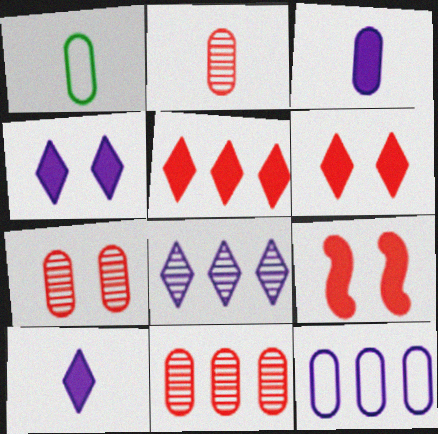[[1, 2, 3], 
[1, 8, 9], 
[2, 7, 11]]